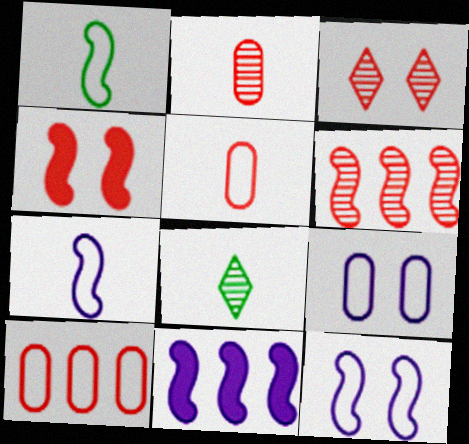[[2, 3, 6]]